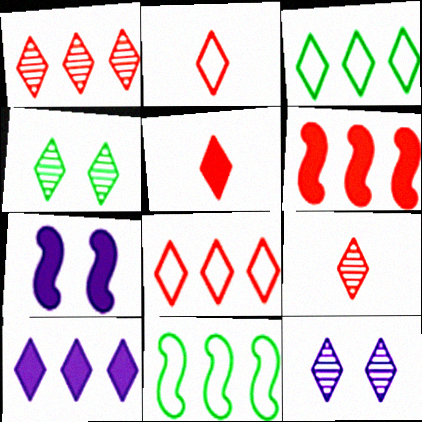[[1, 3, 10], 
[2, 4, 10], 
[2, 5, 9], 
[3, 5, 12]]